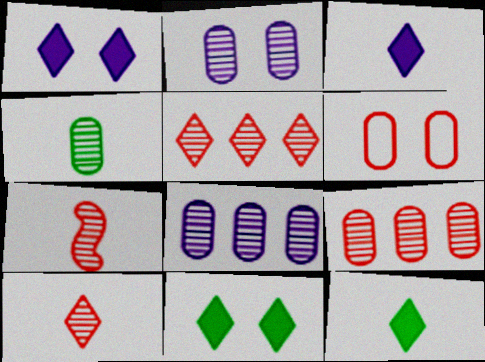[[2, 4, 9]]